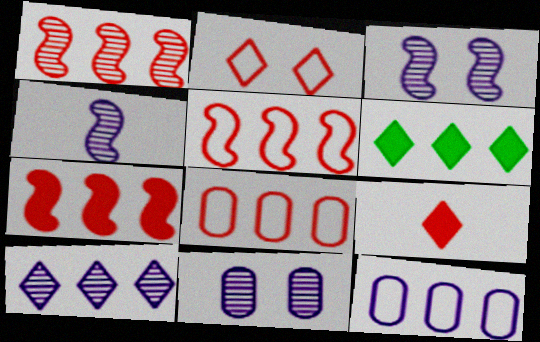[[1, 5, 7], 
[1, 6, 12], 
[4, 10, 11]]